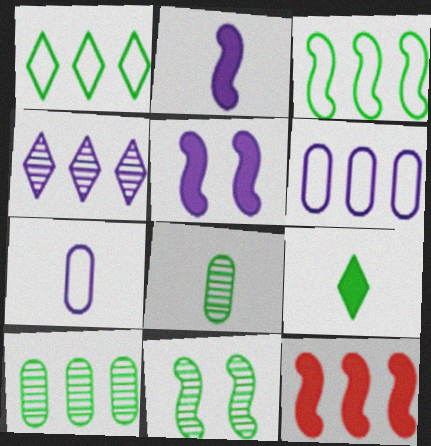[[4, 5, 7]]